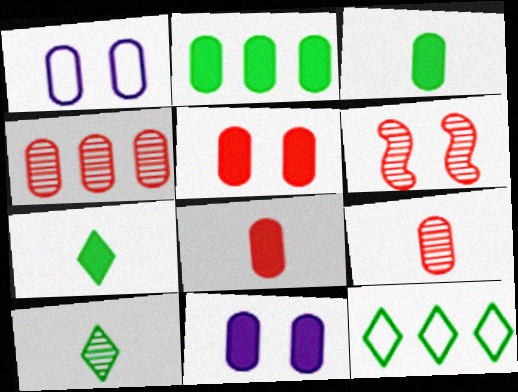[[1, 2, 9], 
[1, 3, 4], 
[2, 8, 11]]